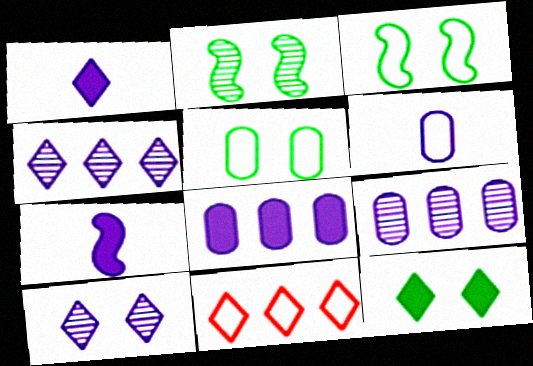[[2, 5, 12], 
[3, 6, 11]]